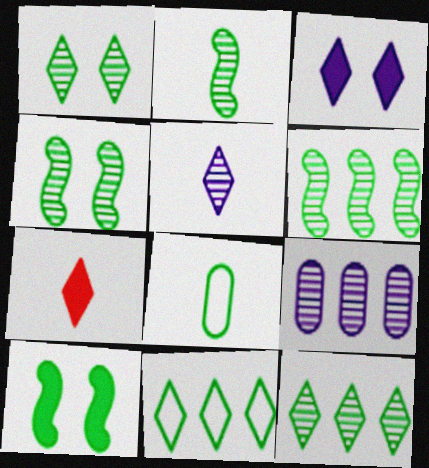[[2, 4, 6], 
[8, 10, 12]]